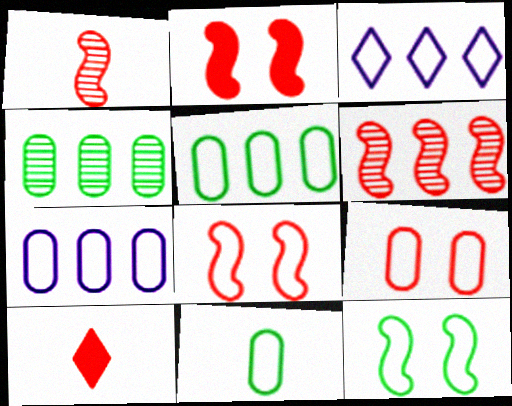[[3, 8, 11], 
[6, 9, 10], 
[7, 9, 11]]